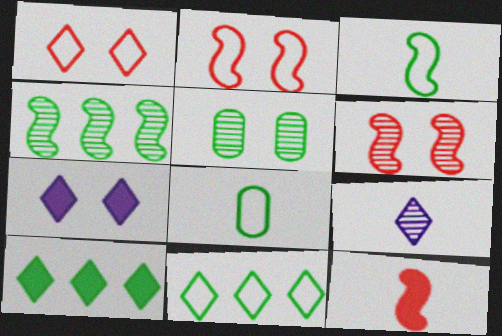[[1, 9, 10], 
[2, 5, 7], 
[3, 5, 10], 
[8, 9, 12]]